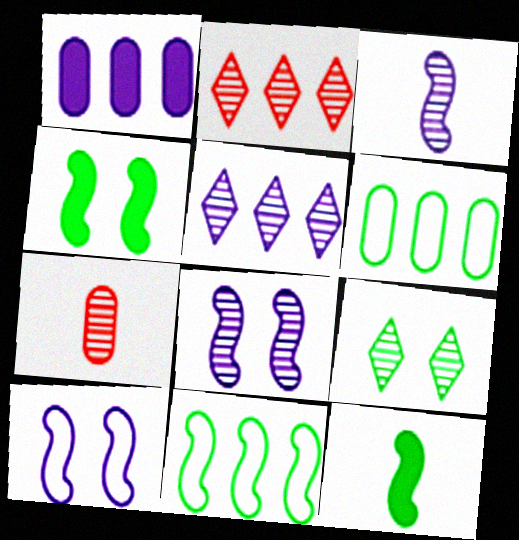[[1, 2, 11], 
[6, 9, 12]]